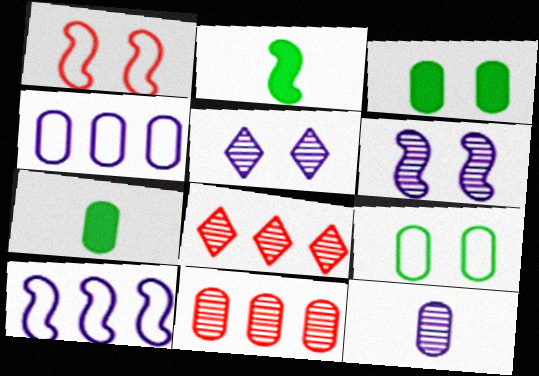[[1, 3, 5]]